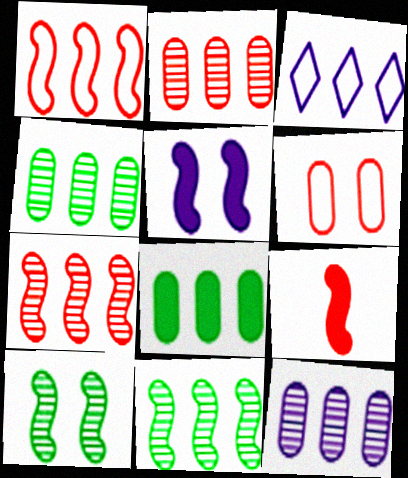[[2, 4, 12], 
[3, 7, 8]]